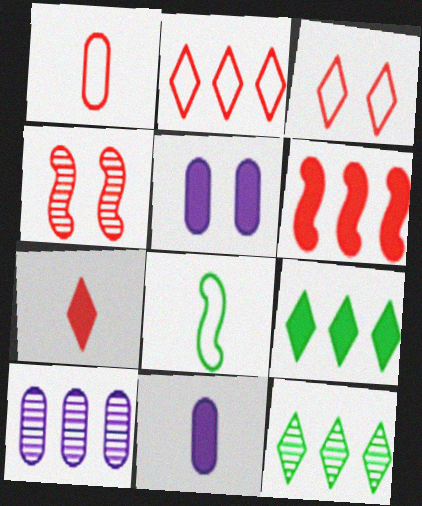[]